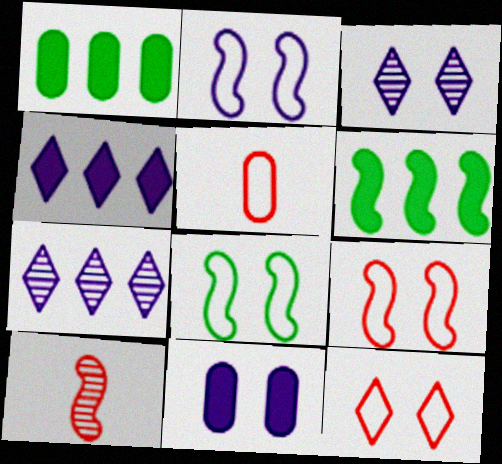[[2, 3, 11], 
[2, 6, 10], 
[2, 8, 9], 
[3, 5, 6]]